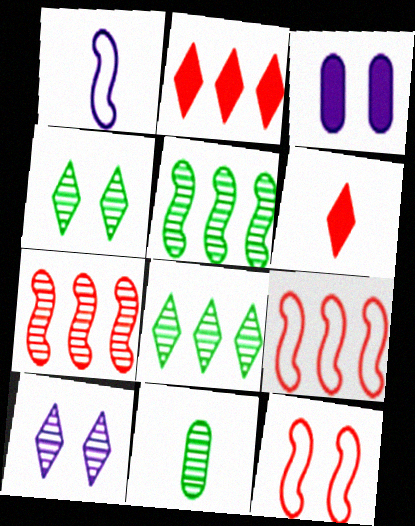[[1, 6, 11], 
[3, 4, 12], 
[4, 5, 11], 
[7, 10, 11]]